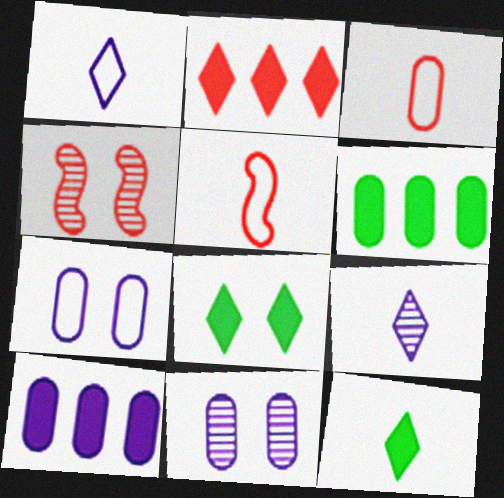[[1, 4, 6], 
[2, 3, 4], 
[3, 6, 11], 
[4, 7, 8]]